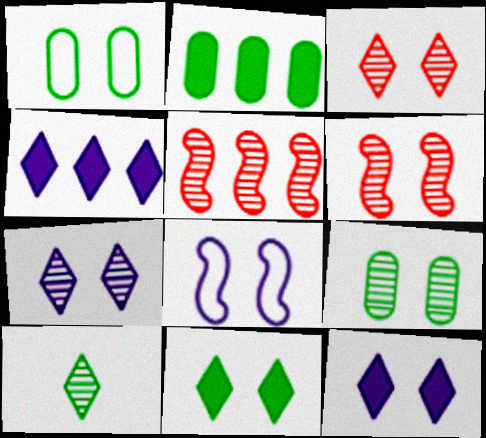[[1, 6, 12], 
[6, 7, 9]]